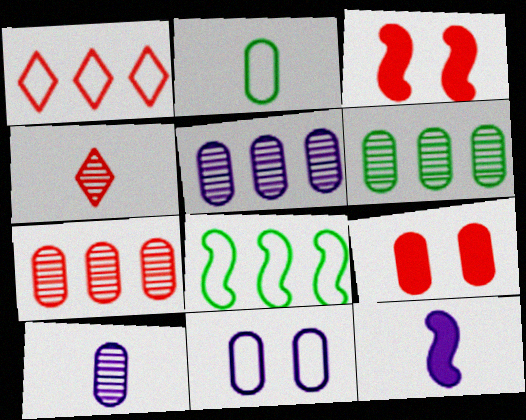[[2, 4, 12], 
[2, 5, 9], 
[5, 6, 7]]